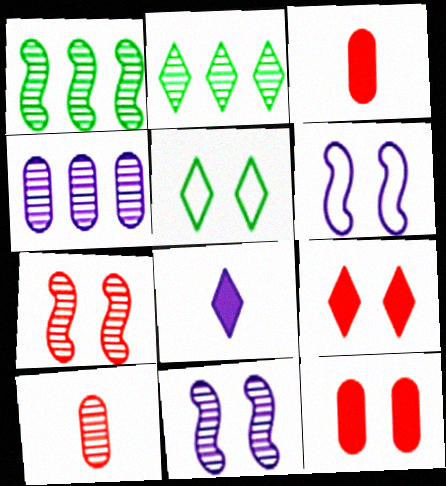[[2, 3, 6], 
[2, 10, 11], 
[4, 6, 8], 
[5, 11, 12]]